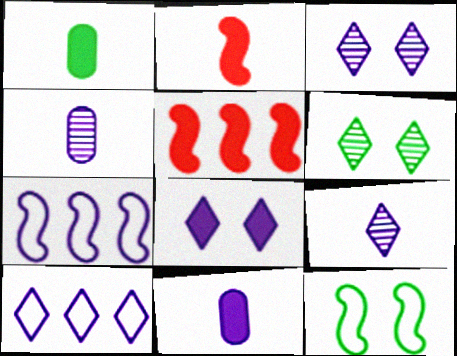[[1, 5, 8], 
[3, 7, 11], 
[4, 7, 8], 
[8, 9, 10]]